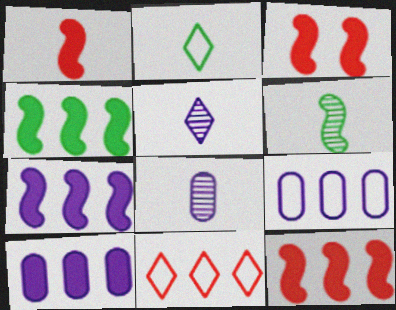[[1, 2, 8], 
[1, 3, 12], 
[4, 7, 12]]